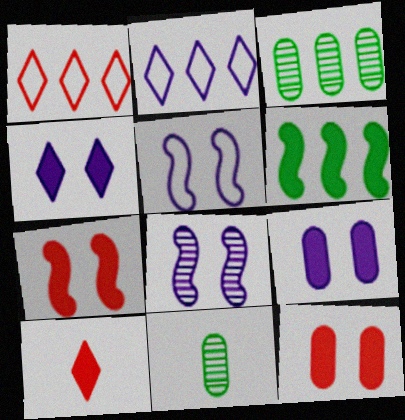[[2, 7, 11], 
[3, 5, 10], 
[6, 9, 10]]